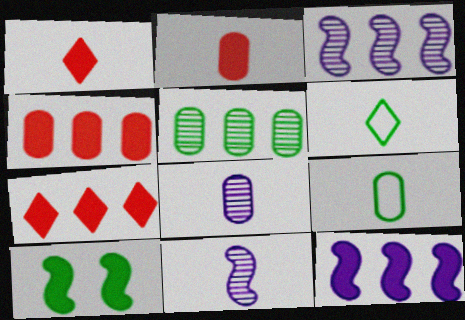[[1, 9, 11], 
[2, 6, 11], 
[2, 8, 9], 
[5, 6, 10]]